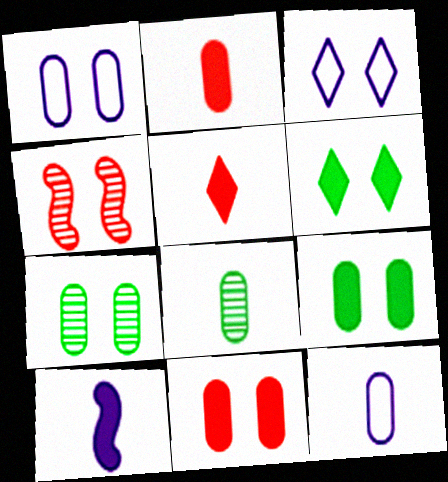[[1, 4, 6], 
[1, 7, 11], 
[2, 8, 12], 
[3, 4, 9]]